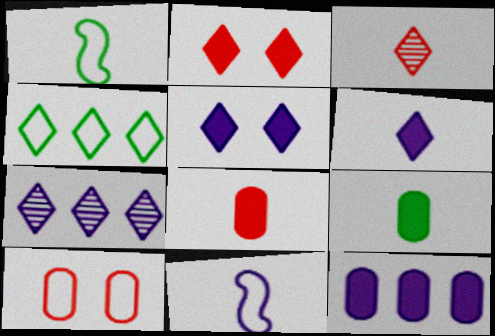[[3, 4, 5], 
[3, 9, 11], 
[4, 10, 11]]